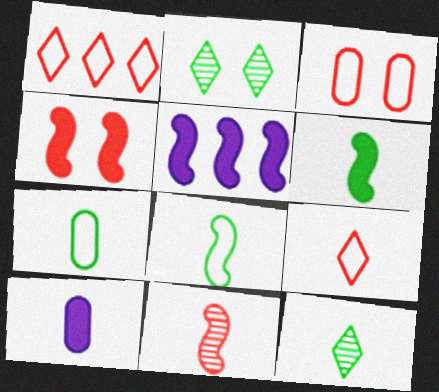[[3, 5, 12], 
[4, 5, 6], 
[6, 7, 12]]